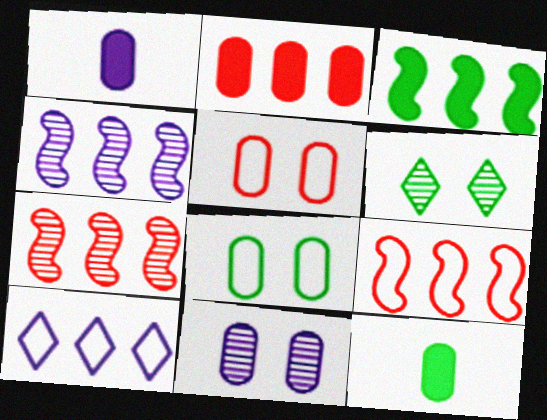[[1, 6, 9], 
[3, 4, 9]]